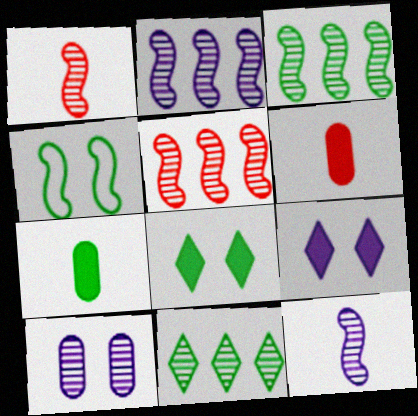[[1, 10, 11], 
[2, 3, 5], 
[4, 7, 11]]